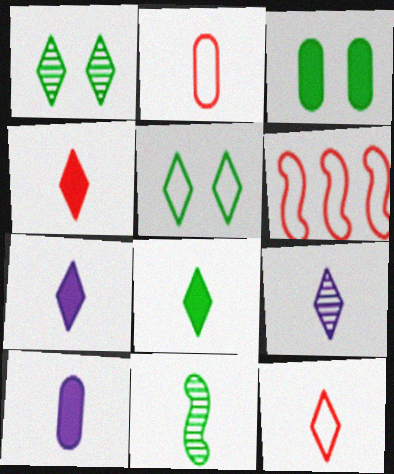[[1, 6, 10], 
[2, 7, 11], 
[3, 6, 9], 
[4, 7, 8], 
[8, 9, 12], 
[10, 11, 12]]